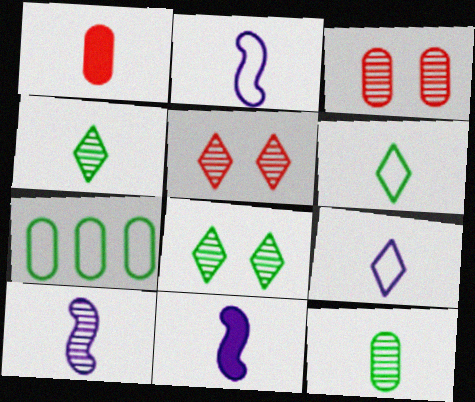[[1, 2, 4], 
[1, 6, 10], 
[2, 10, 11], 
[5, 7, 11]]